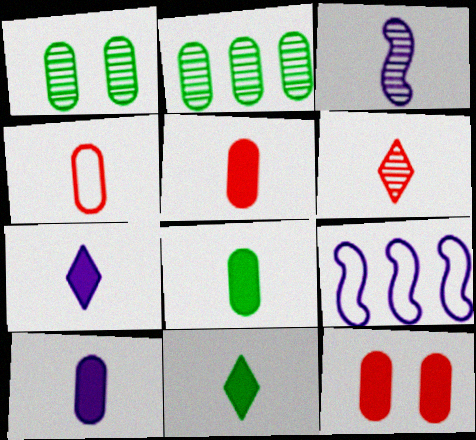[[3, 4, 11], 
[5, 8, 10]]